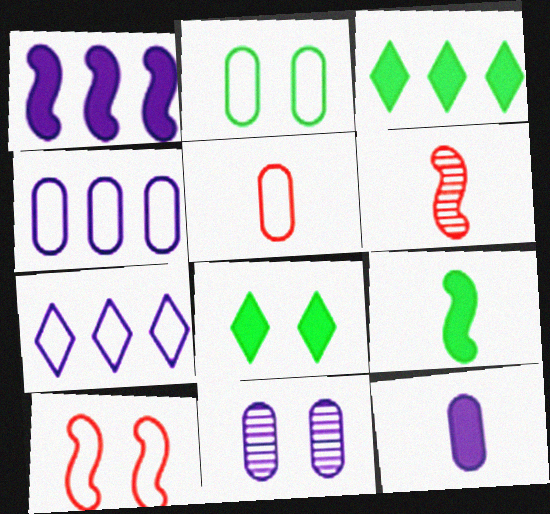[[2, 4, 5], 
[4, 6, 8], 
[4, 11, 12], 
[8, 10, 11]]